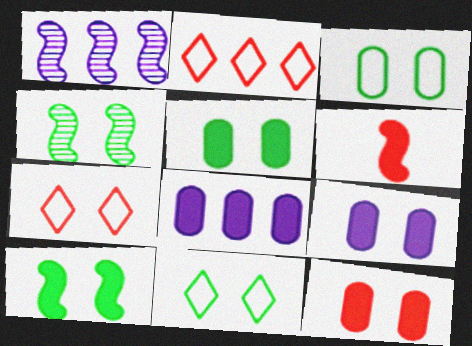[[4, 5, 11], 
[4, 7, 9], 
[5, 9, 12]]